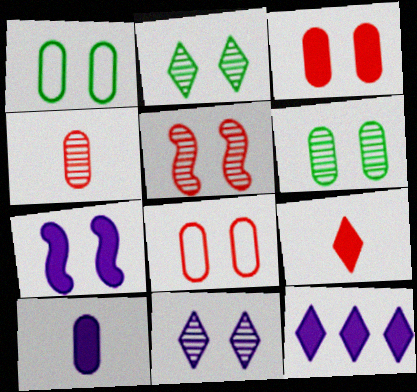[[2, 7, 8], 
[5, 6, 11], 
[7, 10, 12]]